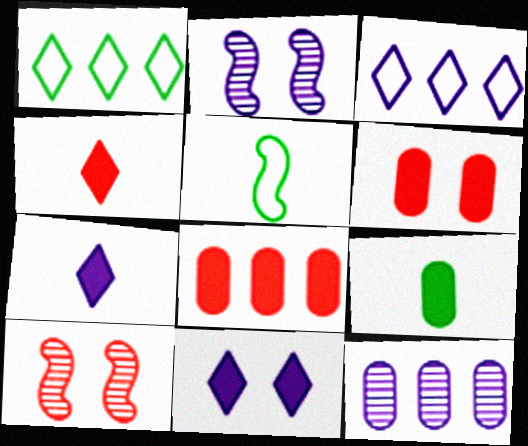[[3, 9, 10]]